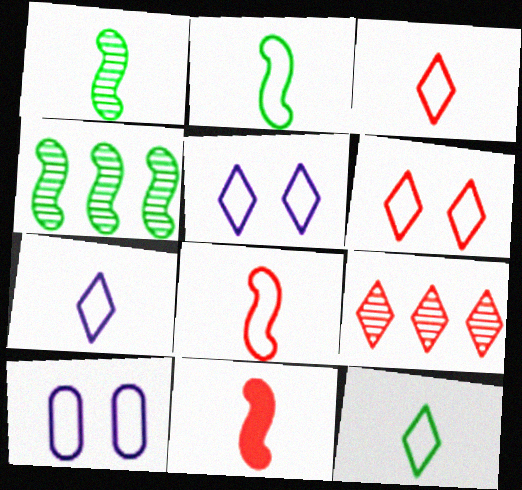[[3, 7, 12]]